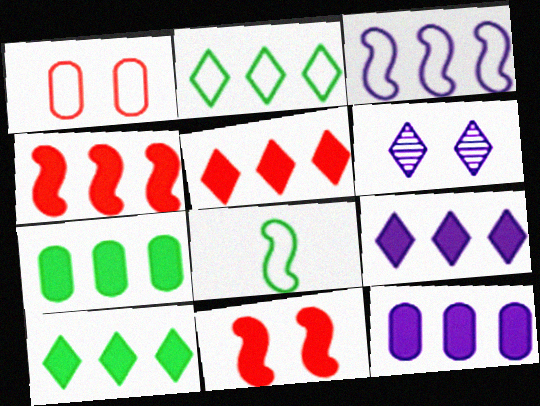[[4, 7, 9], 
[4, 10, 12], 
[5, 9, 10]]